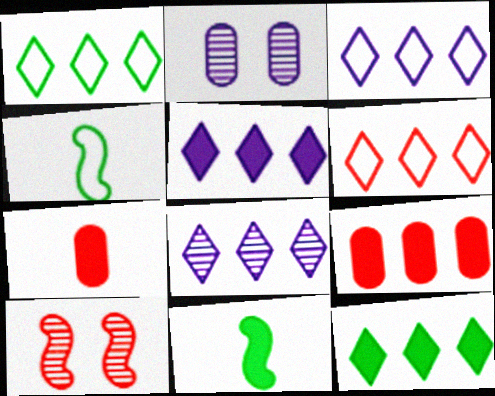[[1, 3, 6], 
[2, 6, 11], 
[3, 5, 8], 
[6, 7, 10], 
[6, 8, 12]]